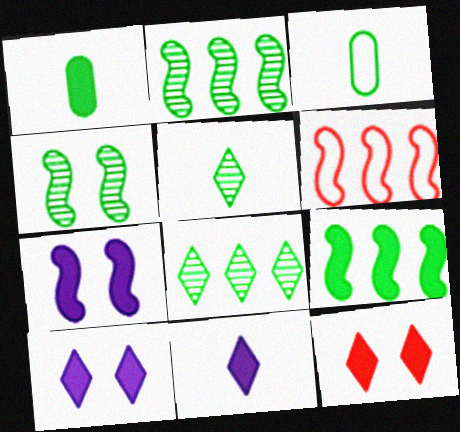[]